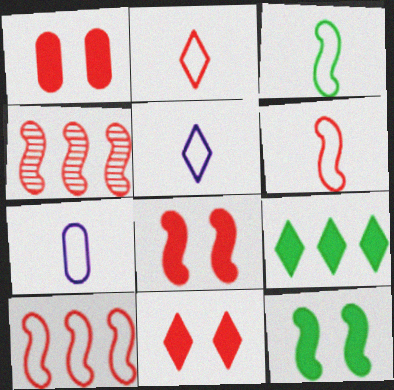[[1, 2, 4], 
[1, 8, 11], 
[2, 3, 7], 
[4, 6, 8]]